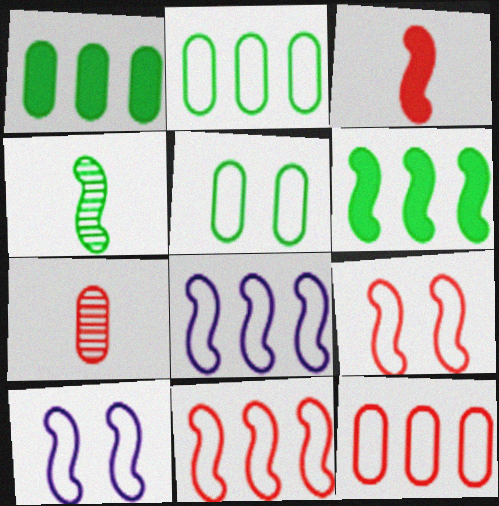[]